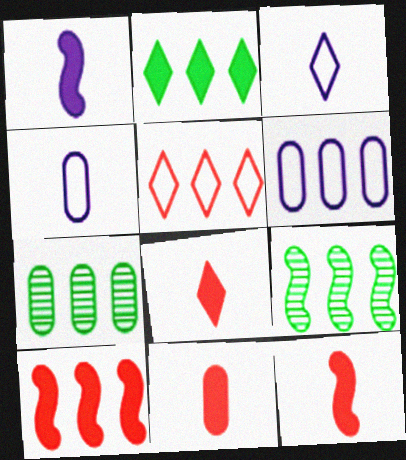[[8, 11, 12]]